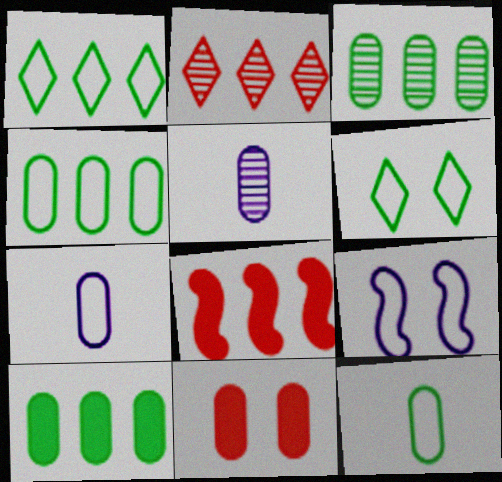[[3, 4, 10], 
[3, 7, 11], 
[4, 5, 11], 
[5, 6, 8]]